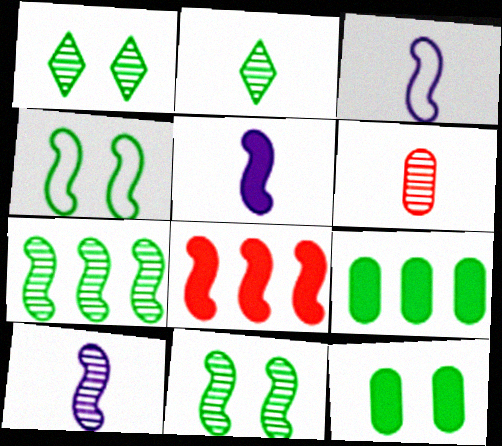[[1, 4, 12], 
[2, 4, 9], 
[2, 6, 10], 
[3, 5, 10], 
[3, 8, 11], 
[4, 8, 10]]